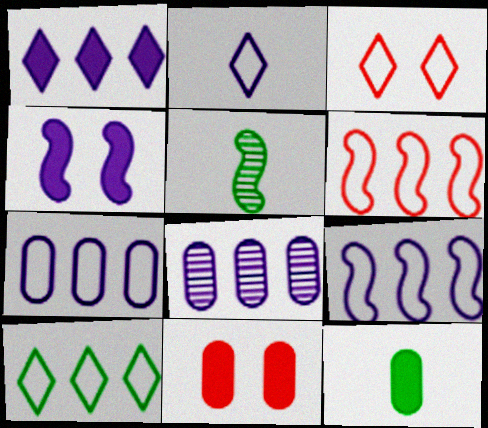[[1, 8, 9], 
[2, 3, 10], 
[2, 4, 8], 
[4, 5, 6], 
[6, 7, 10]]